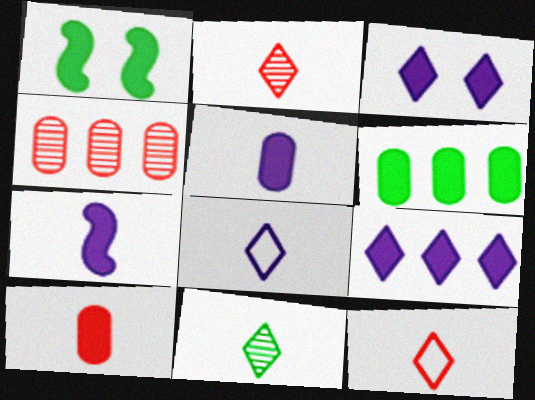[[1, 4, 8], 
[1, 9, 10]]